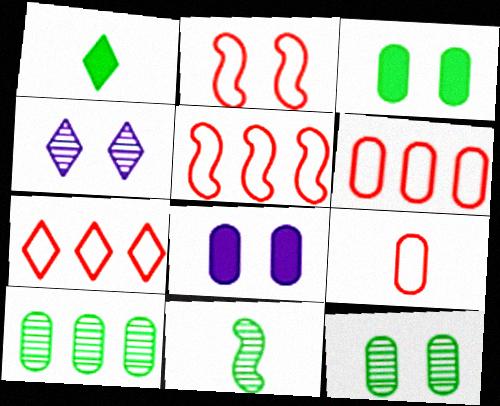[[1, 4, 7], 
[2, 3, 4], 
[2, 7, 9], 
[5, 6, 7], 
[7, 8, 11], 
[8, 9, 10]]